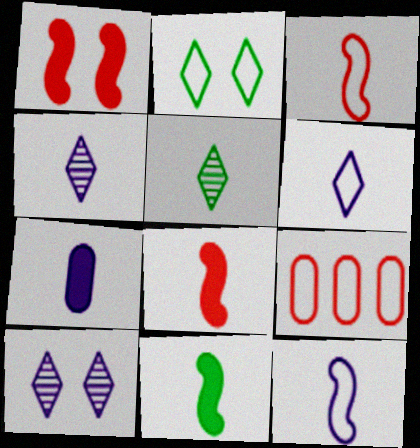[[2, 9, 12], 
[3, 5, 7], 
[4, 7, 12], 
[9, 10, 11]]